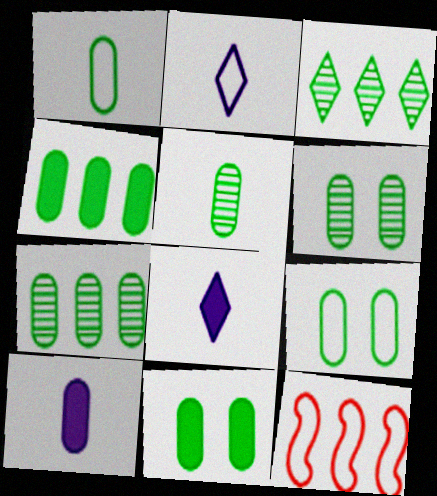[[1, 4, 6], 
[1, 7, 11], 
[2, 9, 12], 
[4, 5, 9], 
[5, 6, 7], 
[6, 8, 12], 
[6, 9, 11]]